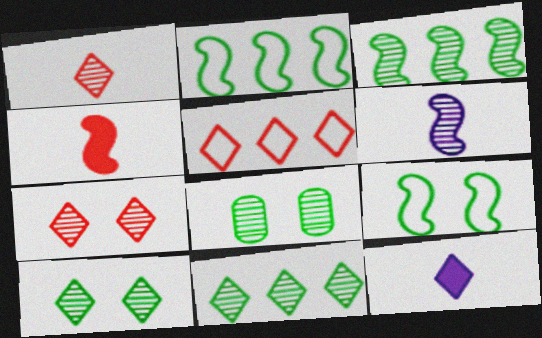[[5, 10, 12]]